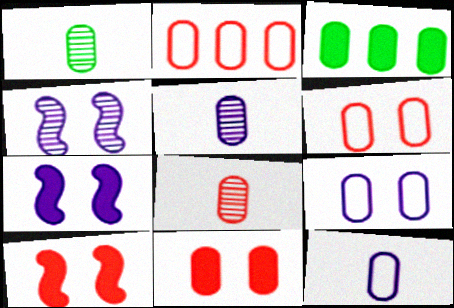[[1, 5, 8], 
[2, 8, 11], 
[3, 5, 6], 
[3, 8, 9]]